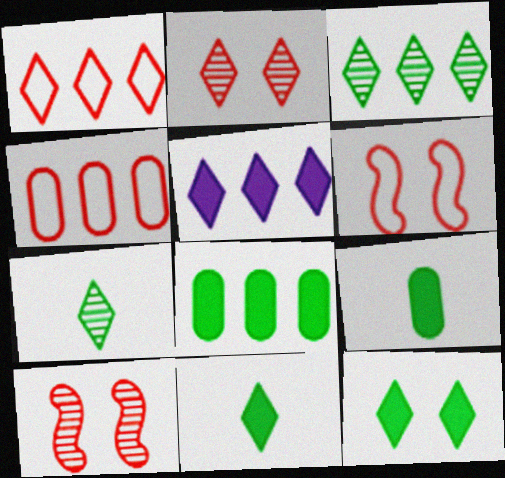[[1, 3, 5]]